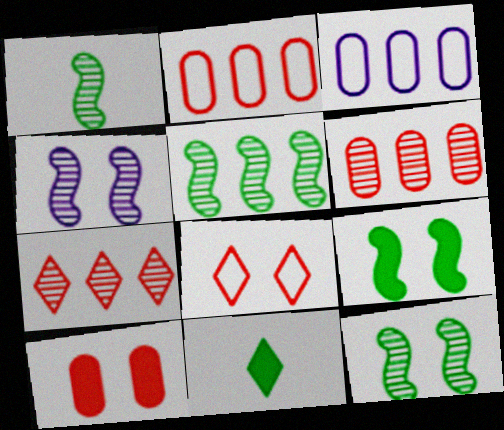[[1, 5, 12], 
[2, 4, 11]]